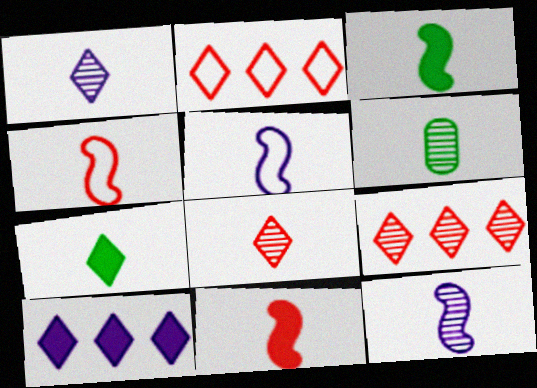[[3, 4, 12], 
[6, 8, 12]]